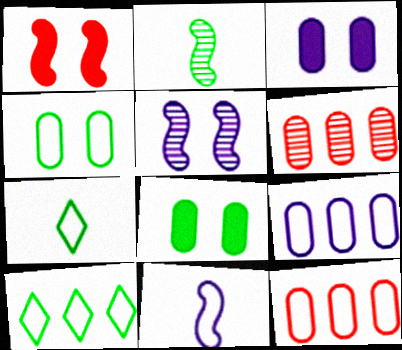[[2, 8, 10]]